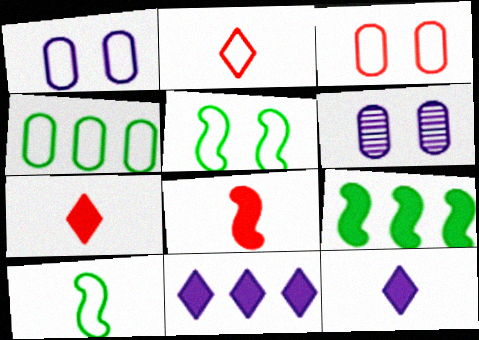[[2, 6, 9]]